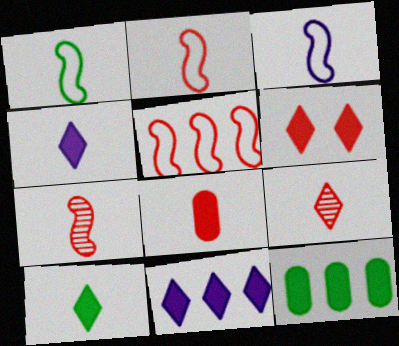[[1, 2, 3], 
[2, 8, 9], 
[6, 10, 11]]